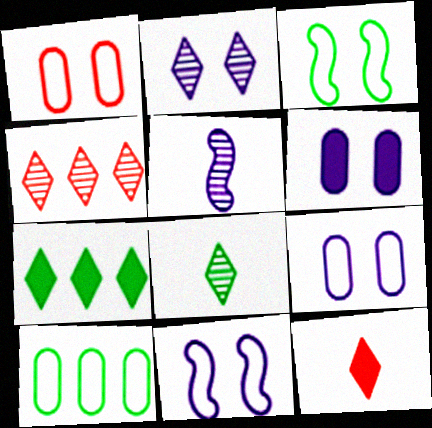[[1, 5, 7], 
[2, 4, 8], 
[2, 6, 11]]